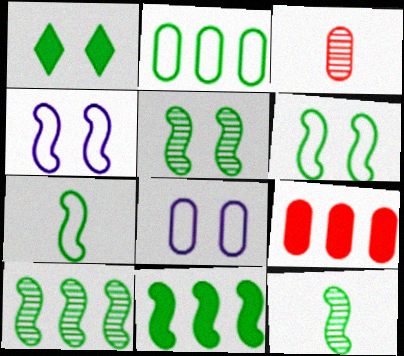[[1, 2, 12], 
[5, 7, 11], 
[5, 10, 12], 
[6, 11, 12]]